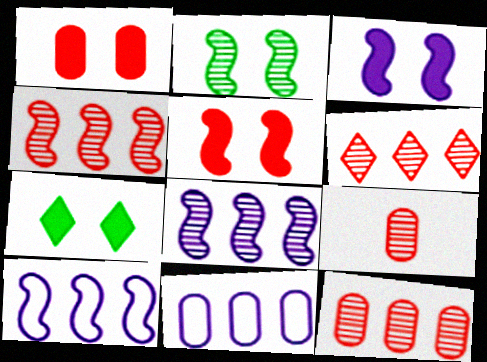[[1, 3, 7], 
[4, 6, 12], 
[7, 9, 10]]